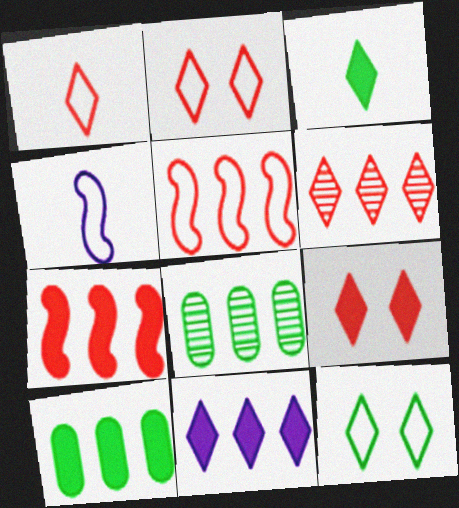[[1, 6, 9], 
[3, 9, 11], 
[4, 8, 9], 
[5, 8, 11], 
[7, 10, 11]]